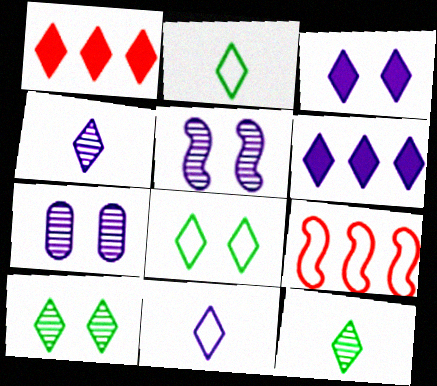[[1, 4, 8], 
[1, 10, 11]]